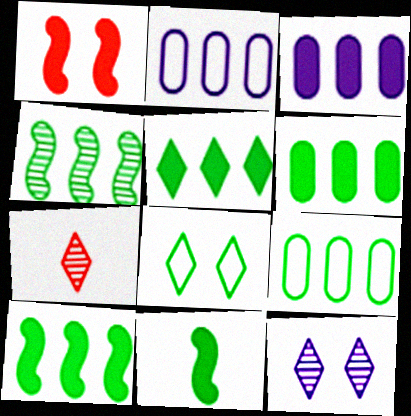[[4, 5, 9], 
[5, 6, 10]]